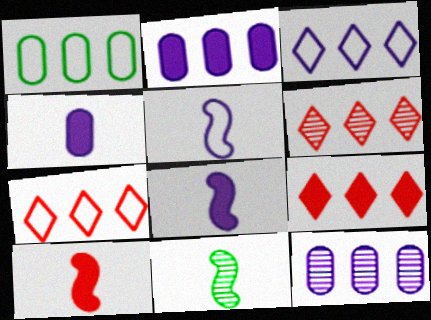[[5, 10, 11], 
[6, 7, 9]]